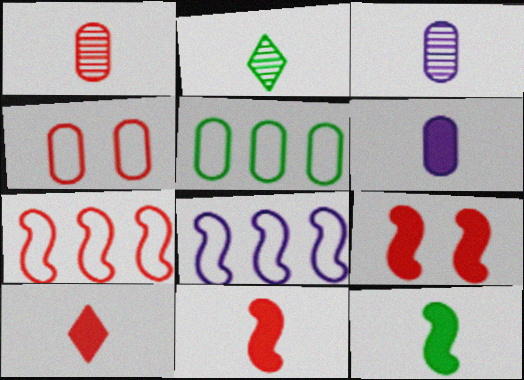[[6, 10, 12]]